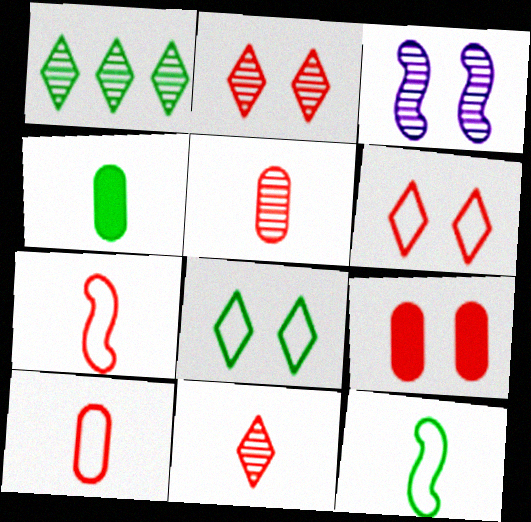[[1, 3, 5], 
[3, 8, 9]]